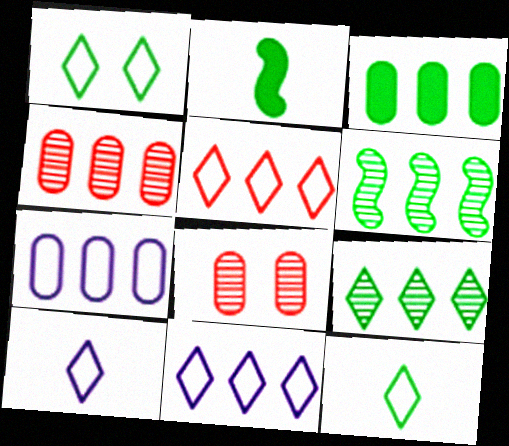[[1, 5, 10], 
[2, 8, 11], 
[3, 4, 7]]